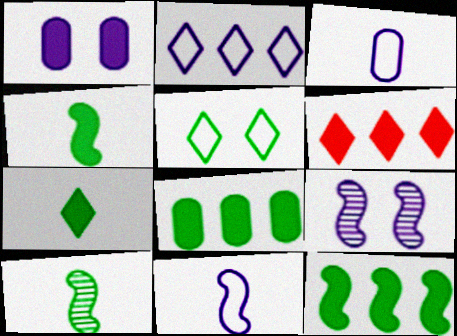[[1, 4, 6], 
[5, 8, 10]]